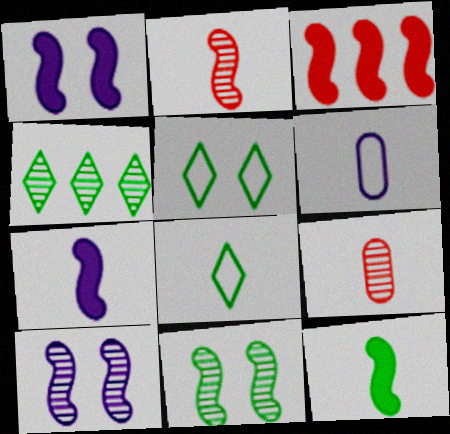[[1, 3, 12], 
[4, 9, 10], 
[7, 8, 9]]